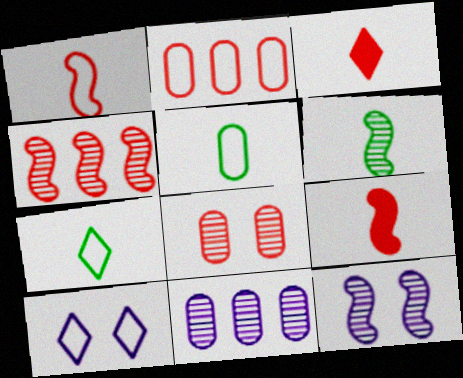[[4, 6, 12]]